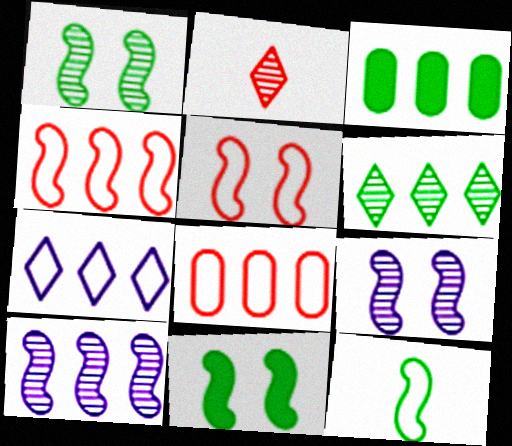[[5, 9, 11]]